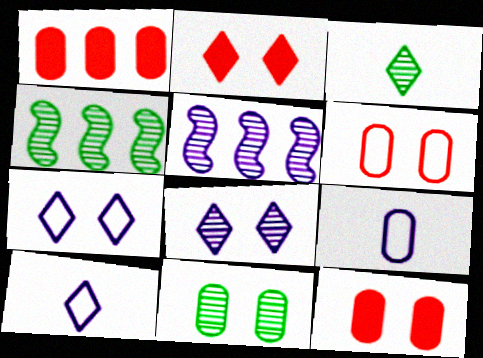[[1, 9, 11], 
[2, 4, 9], 
[3, 4, 11], 
[4, 10, 12]]